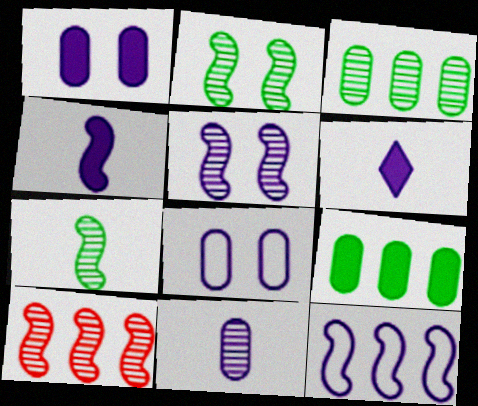[[4, 5, 12], 
[5, 7, 10]]